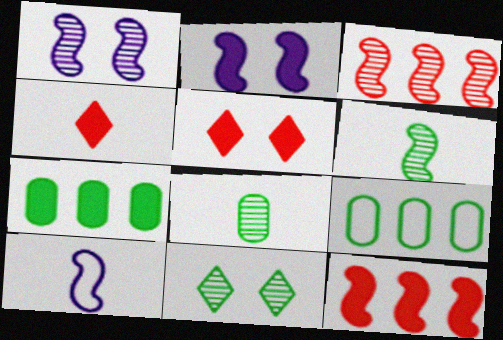[[1, 3, 6], 
[1, 4, 9], 
[2, 4, 7], 
[4, 8, 10]]